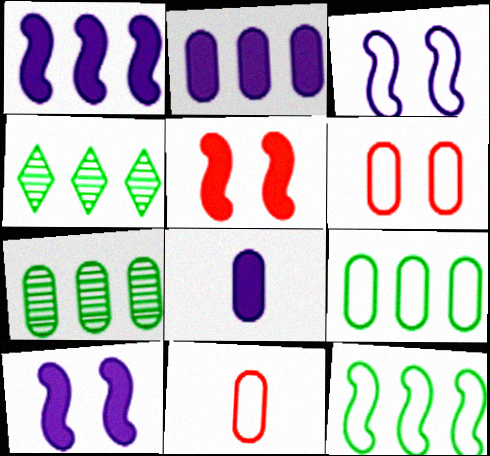[[4, 10, 11], 
[6, 7, 8]]